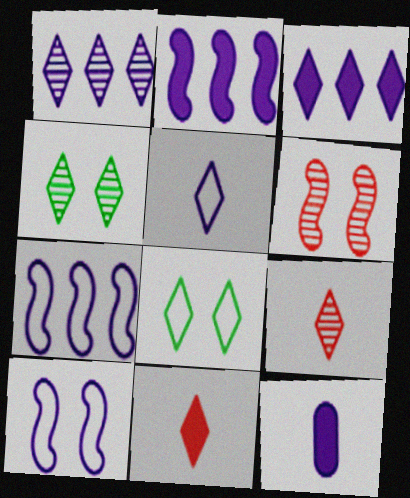[[1, 4, 9], 
[1, 8, 11], 
[1, 10, 12], 
[3, 8, 9]]